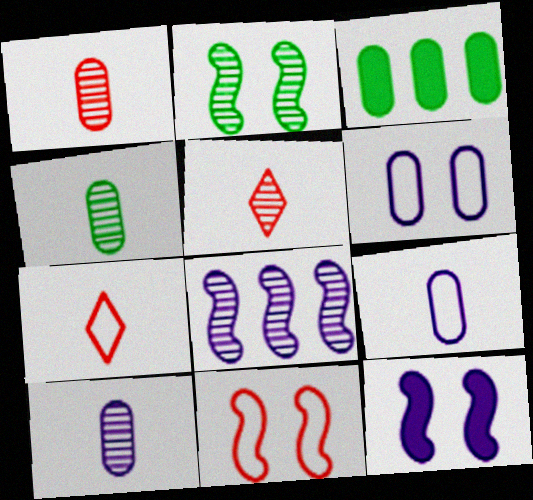[[1, 3, 6], 
[1, 4, 10], 
[2, 11, 12]]